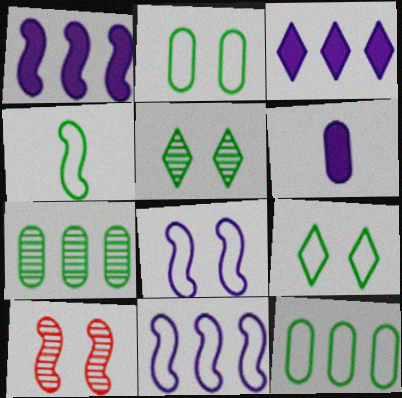[[1, 4, 10], 
[4, 9, 12]]